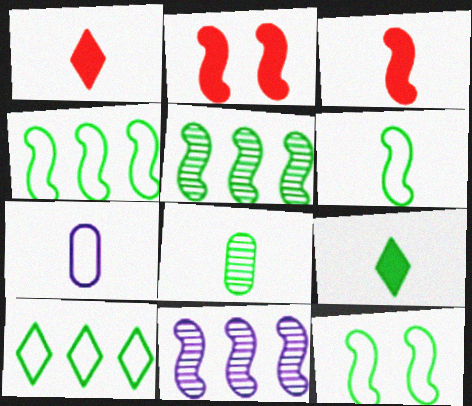[[2, 6, 11], 
[3, 11, 12], 
[4, 6, 12], 
[6, 8, 9]]